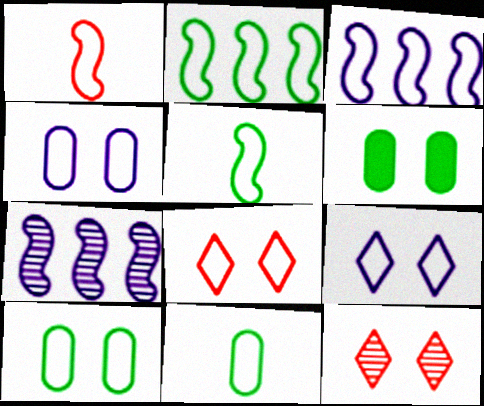[[3, 8, 11]]